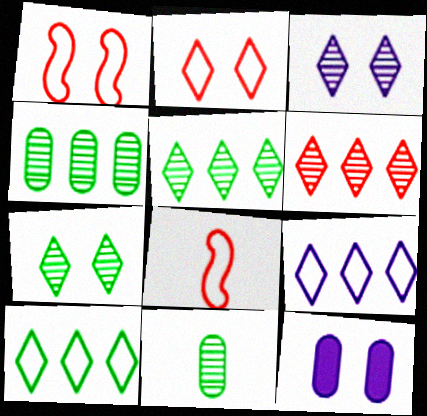[[1, 7, 12], 
[5, 8, 12]]